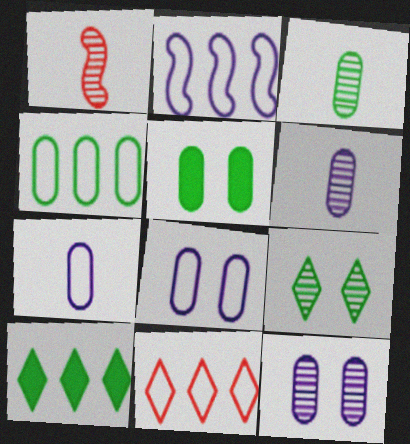[[1, 8, 10], 
[2, 4, 11], 
[3, 4, 5]]